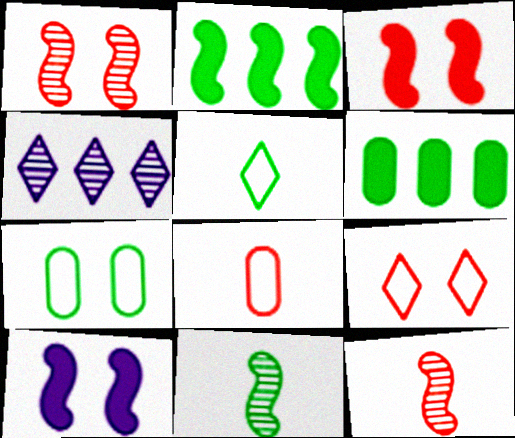[]